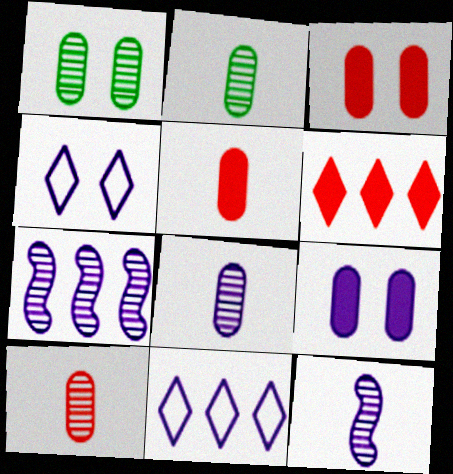[[2, 8, 10], 
[9, 11, 12]]